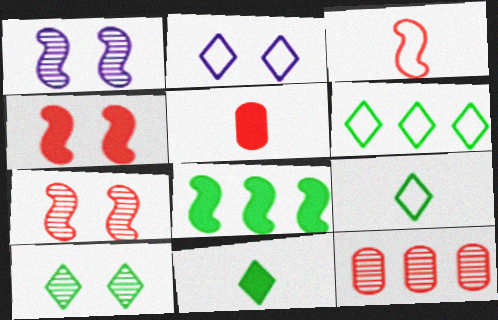[[1, 3, 8], 
[1, 5, 6], 
[6, 10, 11]]